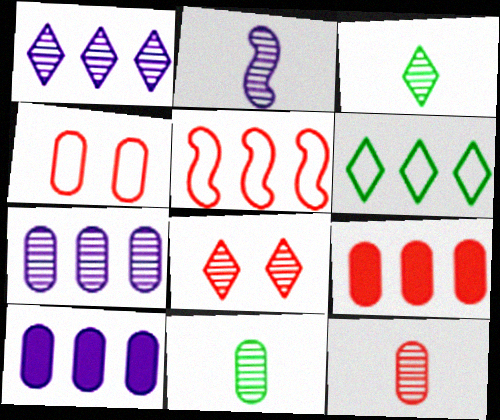[[1, 3, 8], 
[2, 3, 12], 
[4, 9, 12], 
[4, 10, 11]]